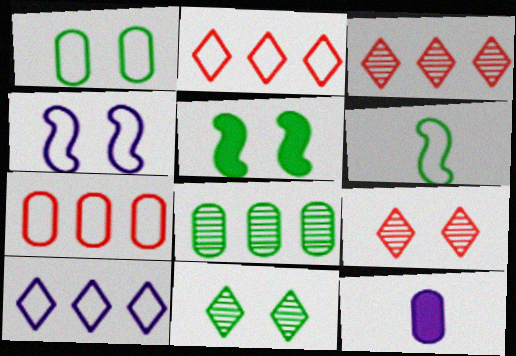[[1, 5, 11]]